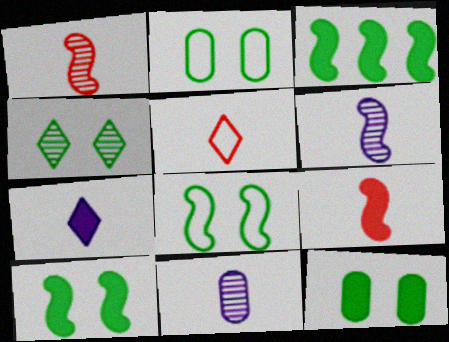[[2, 4, 10], 
[4, 8, 12]]